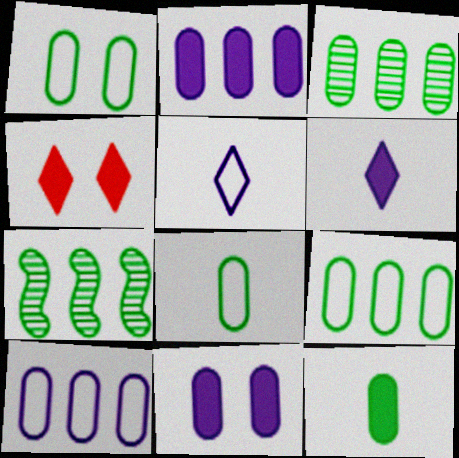[[1, 3, 12], 
[1, 8, 9]]